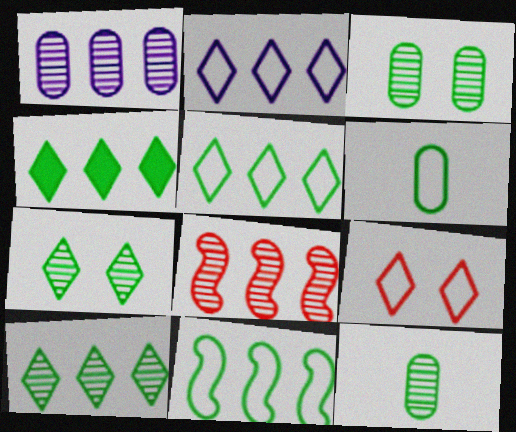[[1, 8, 10], 
[4, 5, 10]]